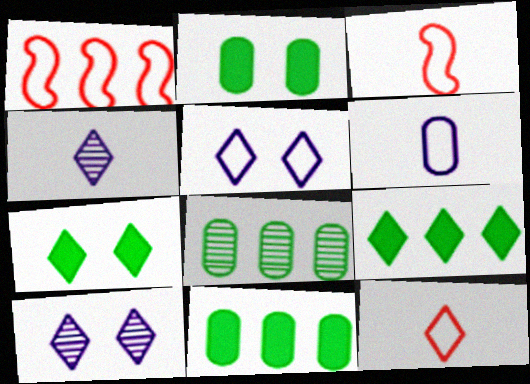[[1, 2, 4], 
[3, 10, 11], 
[9, 10, 12]]